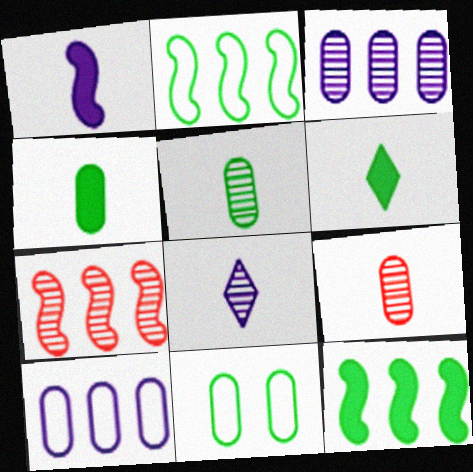[]